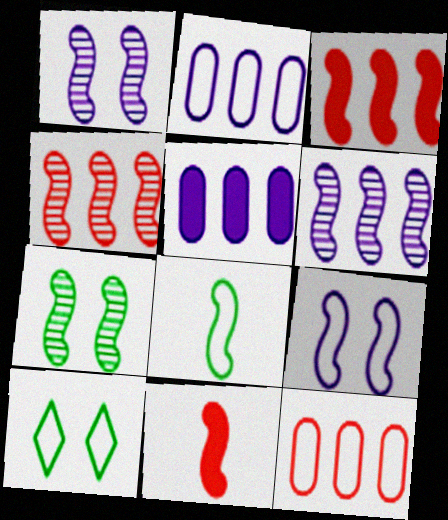[[1, 3, 8]]